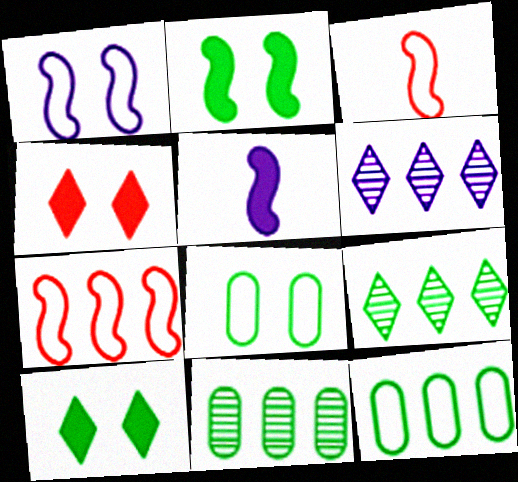[]